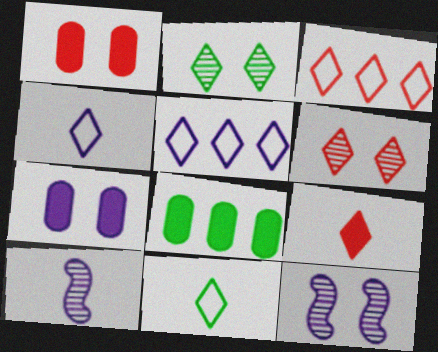[[2, 5, 9], 
[3, 6, 9], 
[5, 7, 10]]